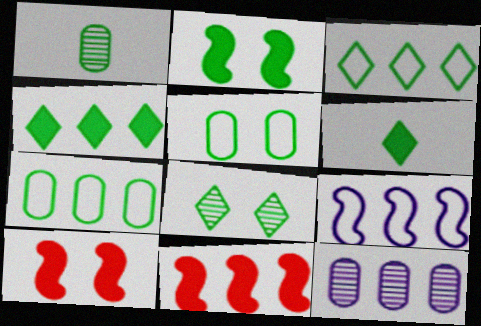[[1, 2, 3], 
[2, 5, 8], 
[3, 6, 8], 
[3, 11, 12]]